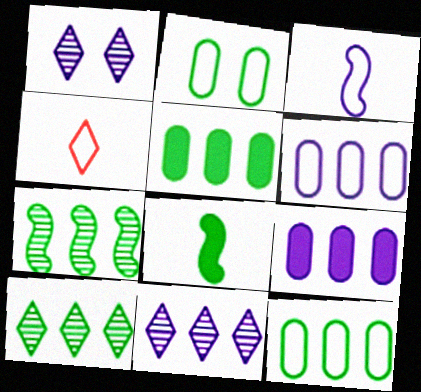[[1, 3, 9], 
[2, 8, 10]]